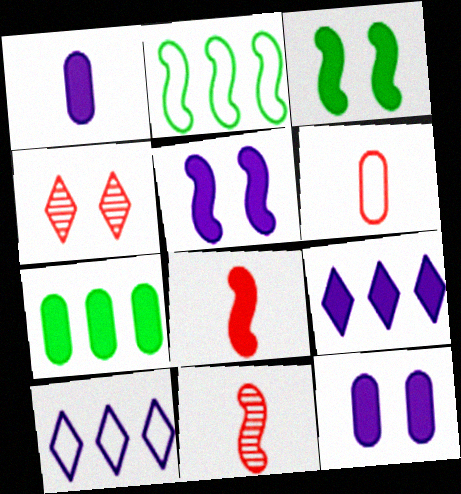[[1, 2, 4], 
[1, 5, 9], 
[2, 5, 11]]